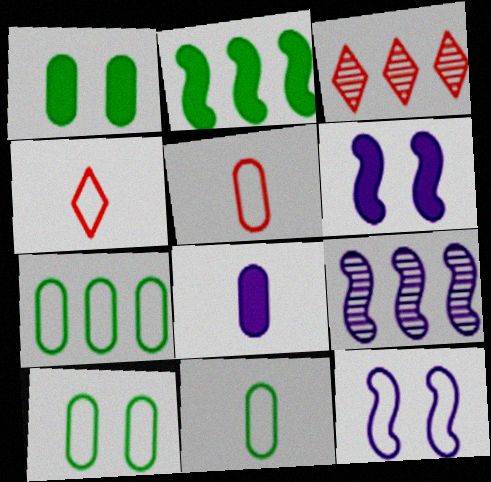[[1, 4, 9], 
[3, 6, 11], 
[4, 7, 12], 
[7, 10, 11]]